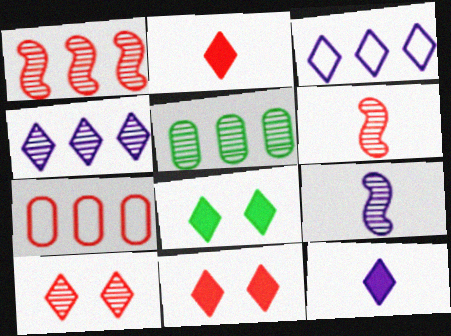[[1, 4, 5], 
[5, 9, 10], 
[6, 7, 11], 
[7, 8, 9]]